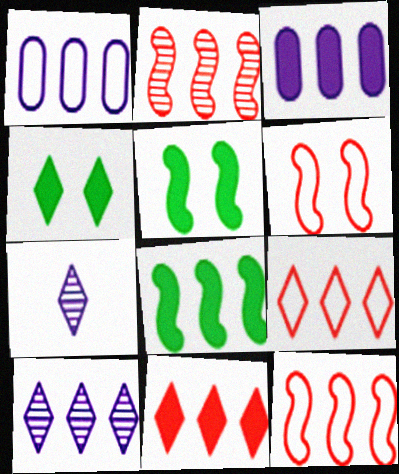[[3, 8, 11], 
[4, 7, 9]]